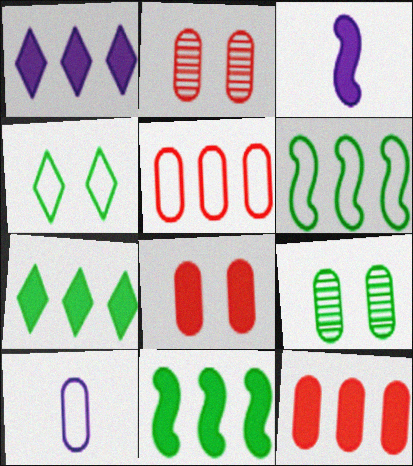[[1, 11, 12], 
[3, 7, 8], 
[9, 10, 12]]